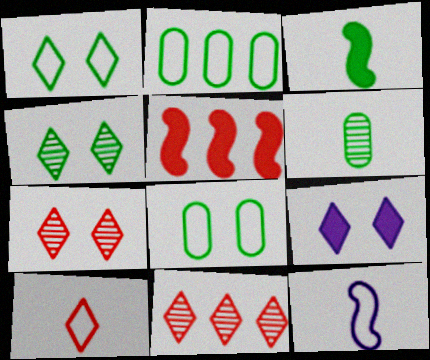[[1, 7, 9], 
[2, 3, 4]]